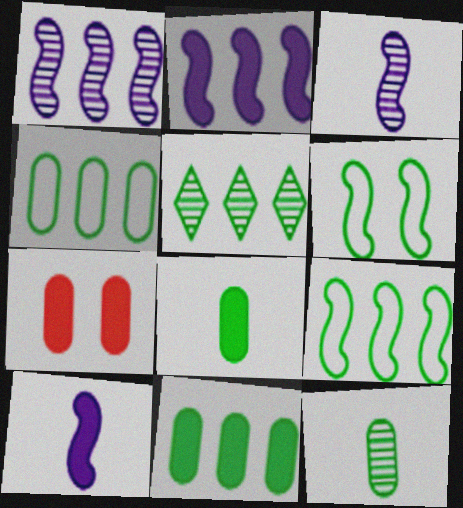[[5, 6, 8], 
[5, 9, 11]]